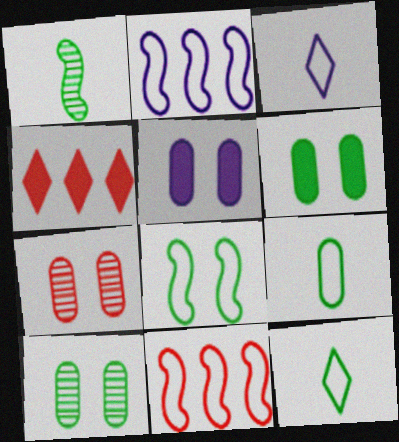[]